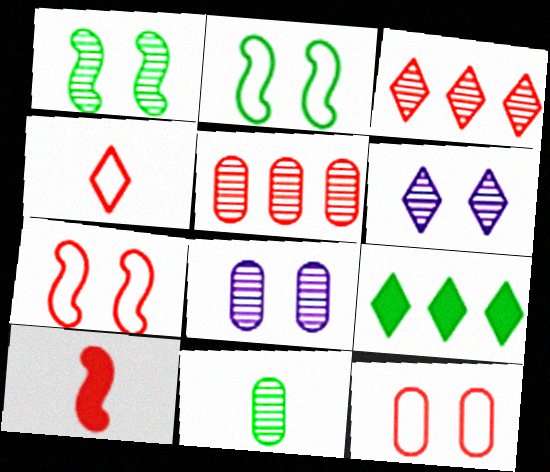[[2, 9, 11], 
[3, 10, 12], 
[4, 6, 9], 
[5, 8, 11]]